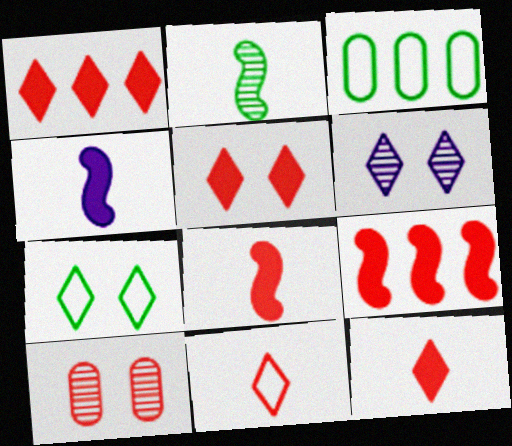[[1, 5, 12], 
[3, 6, 8], 
[5, 6, 7], 
[9, 10, 11]]